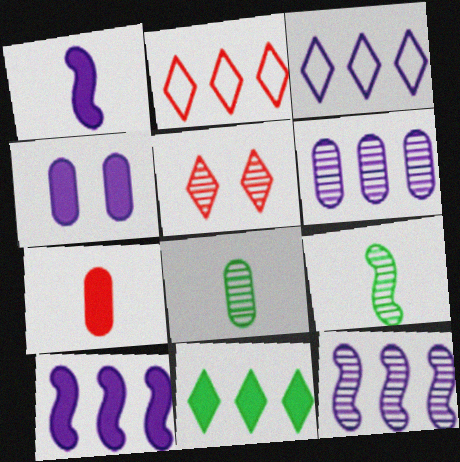[[2, 4, 9], 
[3, 6, 10], 
[5, 6, 9], 
[5, 8, 12]]